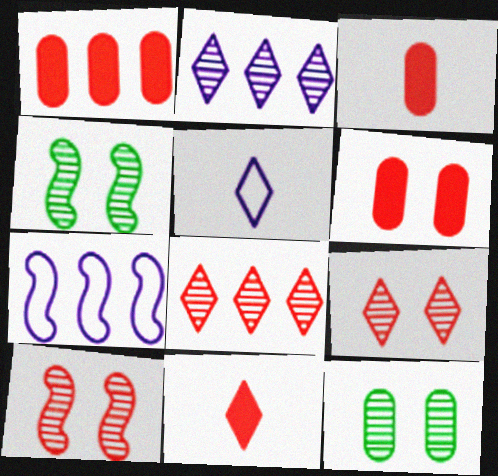[[1, 3, 6], 
[1, 4, 5], 
[7, 11, 12]]